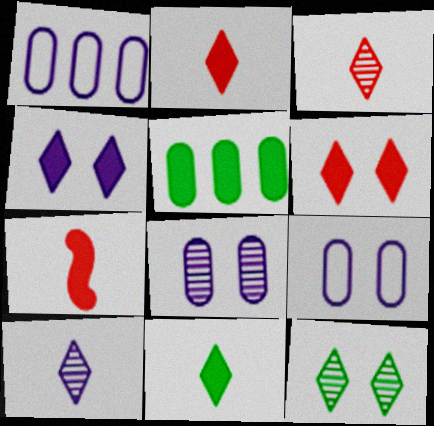[[1, 7, 12], 
[4, 5, 7]]